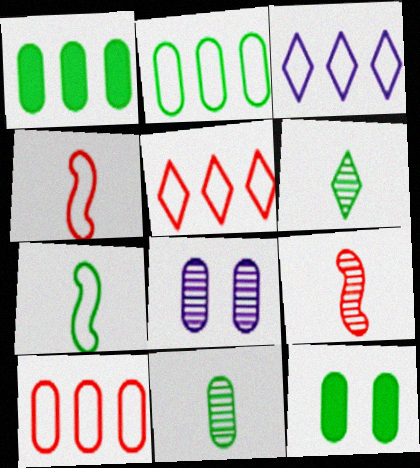[[2, 11, 12], 
[3, 9, 12]]